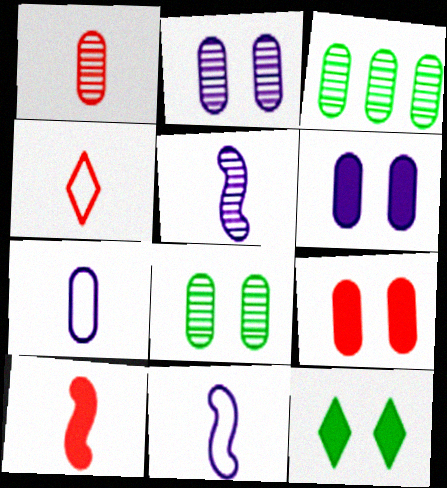[[1, 2, 3], 
[1, 4, 10], 
[3, 7, 9]]